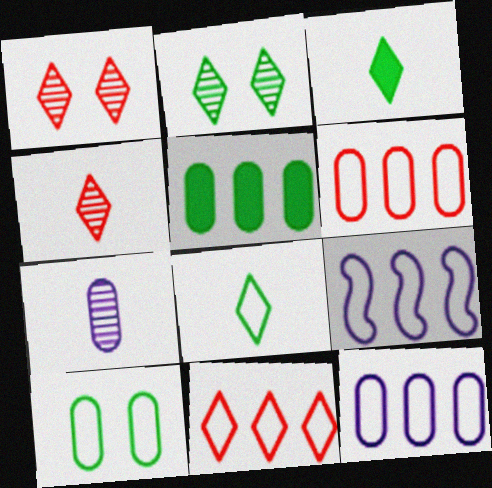[]